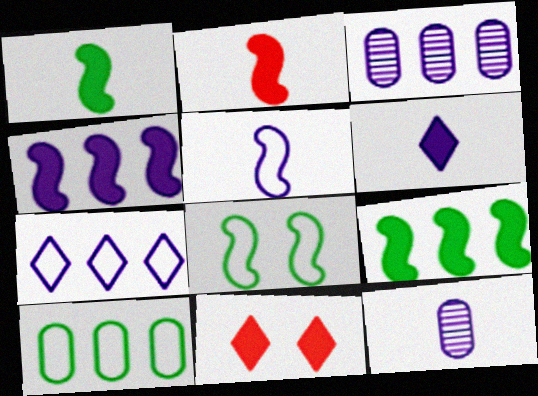[[3, 4, 7], 
[5, 6, 12]]